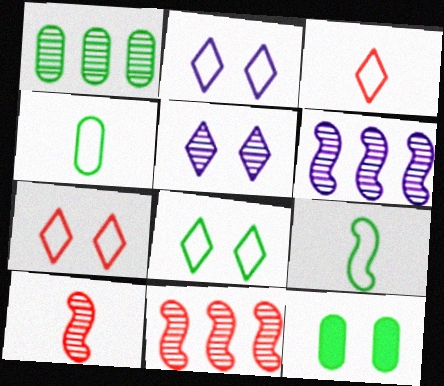[[1, 4, 12], 
[1, 5, 10], 
[2, 7, 8], 
[3, 6, 12]]